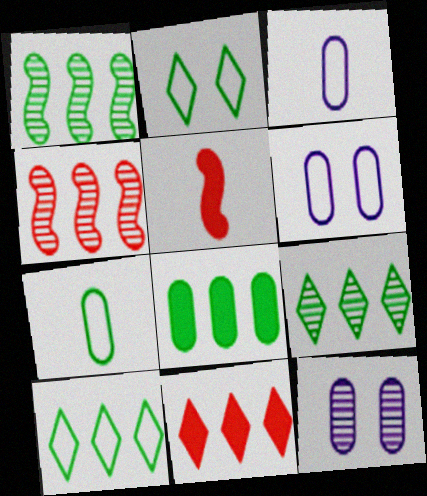[[1, 8, 10], 
[5, 6, 9], 
[5, 10, 12]]